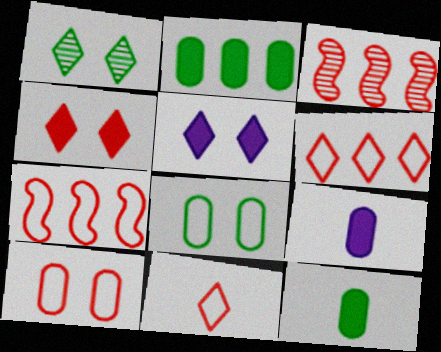[[1, 7, 9], 
[7, 10, 11]]